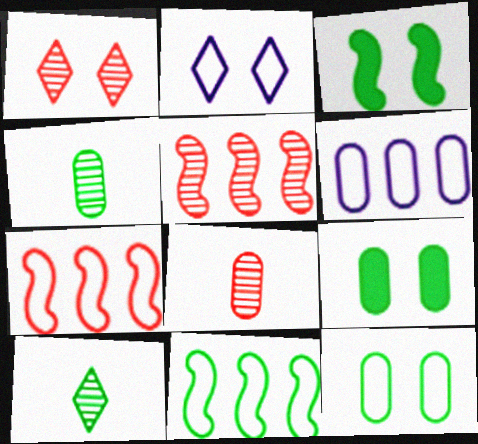[[1, 5, 8], 
[6, 8, 9], 
[9, 10, 11]]